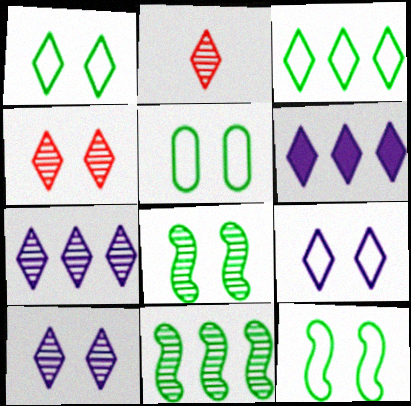[[1, 2, 6], 
[1, 5, 12]]